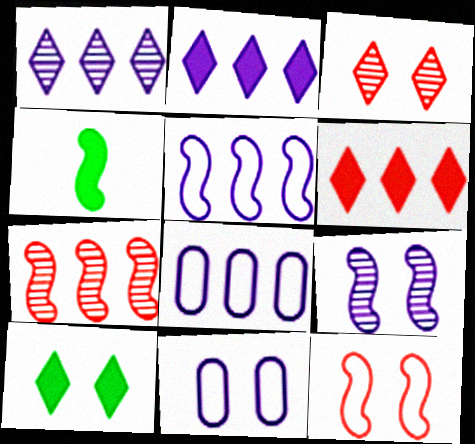[[3, 4, 8]]